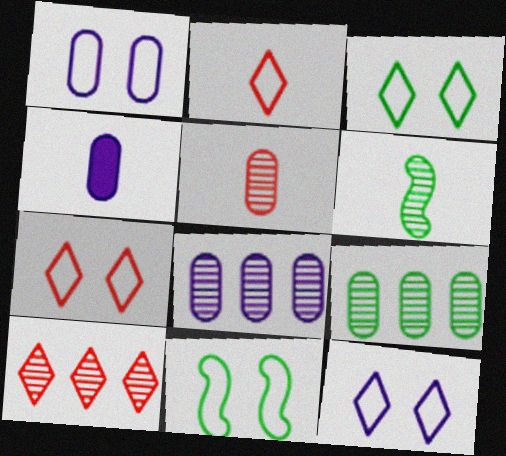[[1, 4, 8], 
[1, 7, 11], 
[2, 4, 6], 
[3, 7, 12], 
[4, 10, 11]]